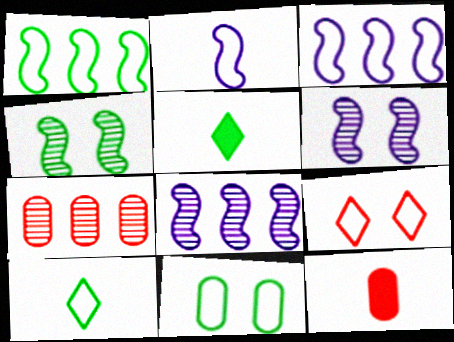[[1, 10, 11]]